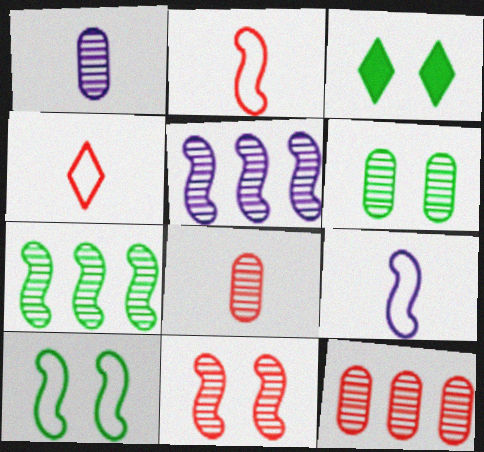[[1, 6, 12], 
[3, 6, 10], 
[3, 9, 12]]